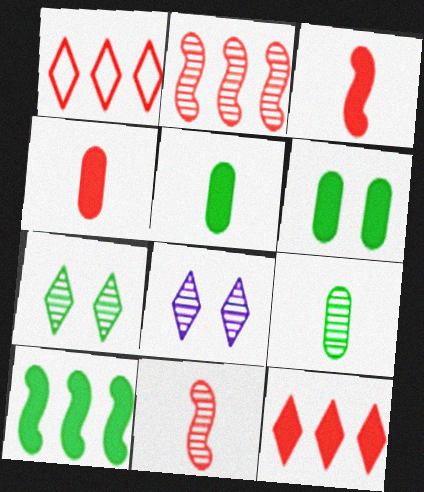[[2, 8, 9]]